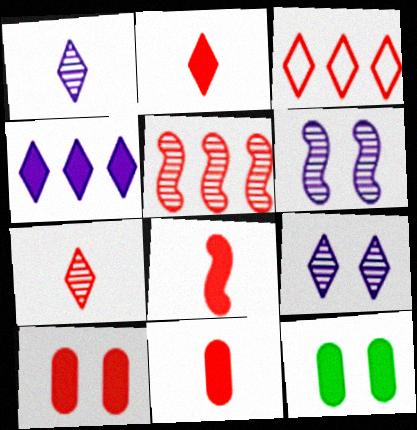[[2, 8, 11], 
[4, 8, 12]]